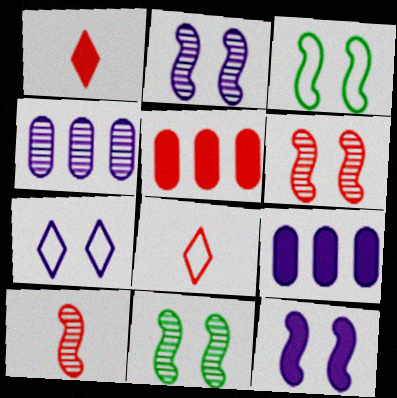[[1, 3, 4], 
[2, 6, 11], 
[3, 6, 12], 
[5, 6, 8], 
[8, 9, 11]]